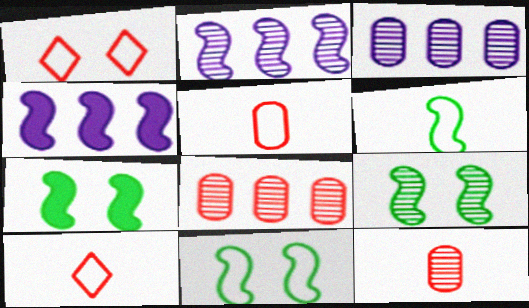[[3, 7, 10], 
[7, 9, 11]]